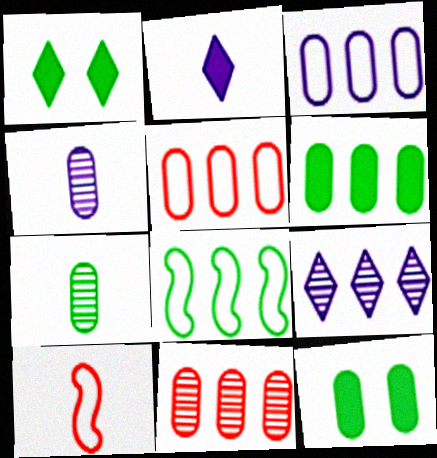[[1, 7, 8], 
[2, 7, 10], 
[3, 6, 11], 
[4, 5, 12], 
[9, 10, 12]]